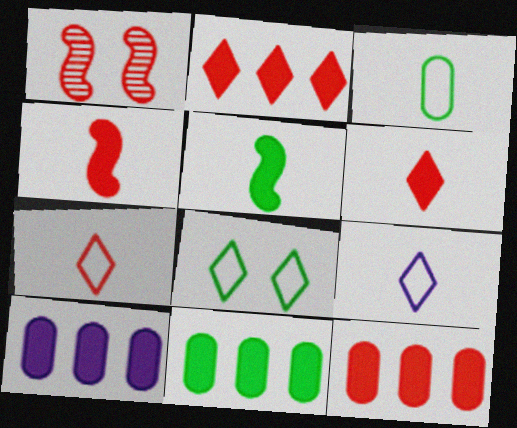[[1, 7, 12], 
[1, 9, 11], 
[10, 11, 12]]